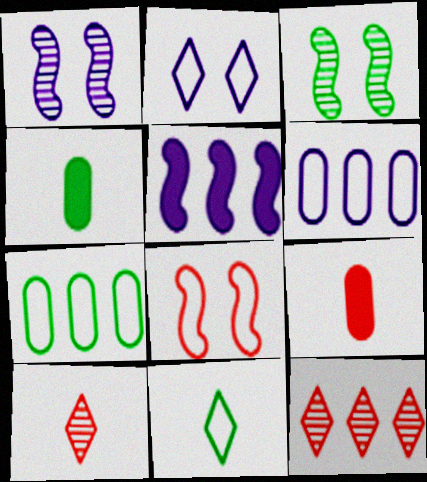[[5, 7, 12], 
[6, 8, 11], 
[8, 9, 12]]